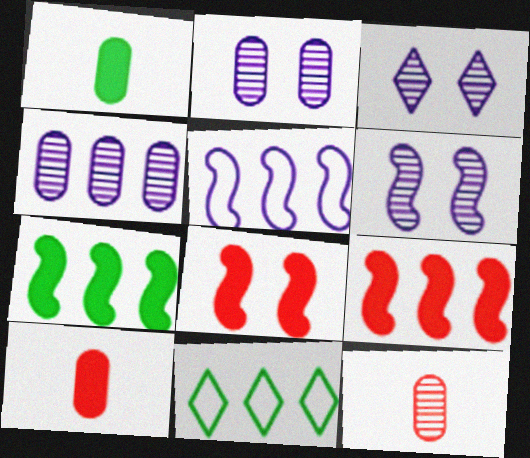[[2, 3, 6], 
[4, 9, 11], 
[6, 10, 11]]